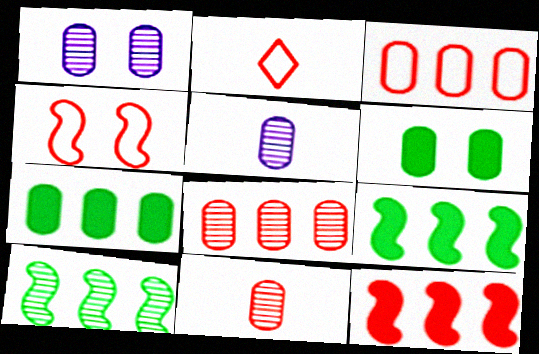[[1, 2, 9], 
[2, 3, 4], 
[3, 5, 6]]